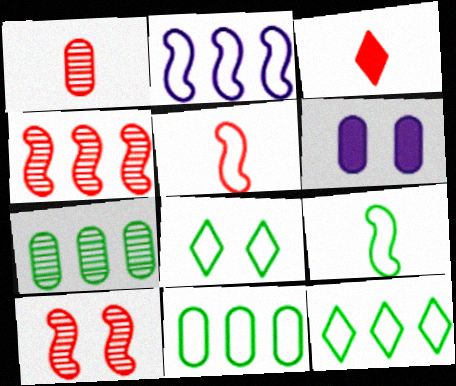[[1, 3, 5], 
[1, 6, 11], 
[6, 8, 10], 
[8, 9, 11]]